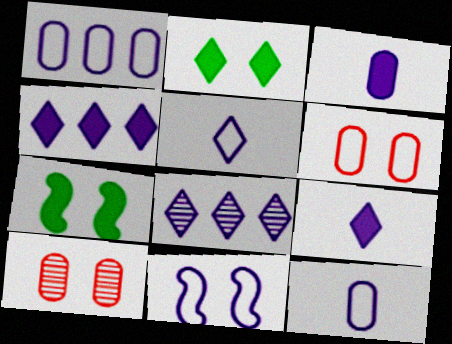[[1, 5, 11], 
[2, 10, 11], 
[3, 8, 11]]